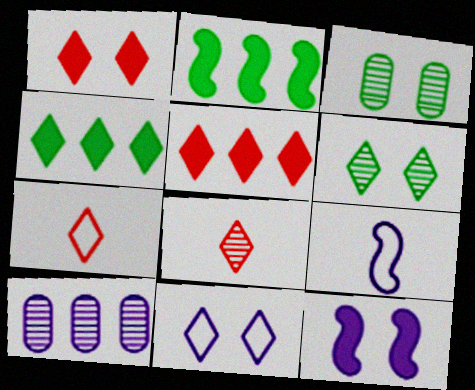[[1, 6, 11], 
[3, 5, 9], 
[4, 8, 11]]